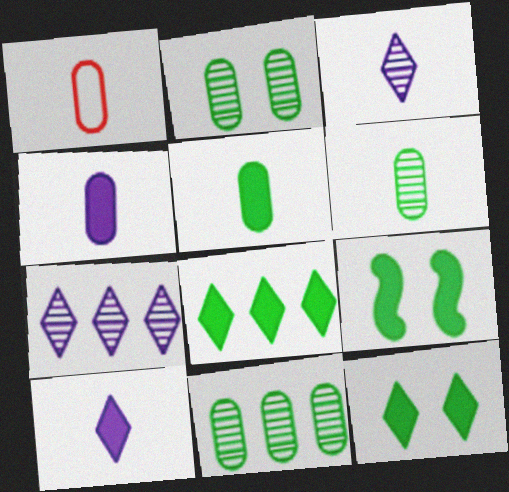[[1, 4, 6], 
[1, 7, 9], 
[2, 6, 11], 
[5, 8, 9]]